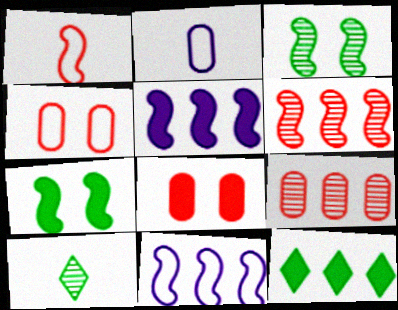[[1, 3, 5], 
[4, 5, 10], 
[8, 10, 11], 
[9, 11, 12]]